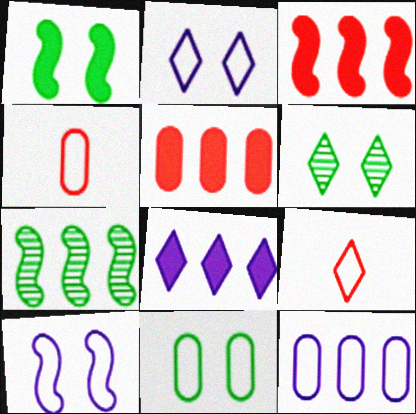[[1, 6, 11], 
[4, 11, 12], 
[6, 8, 9]]